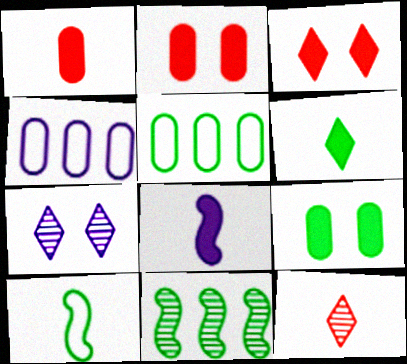[[1, 6, 8], 
[4, 7, 8]]